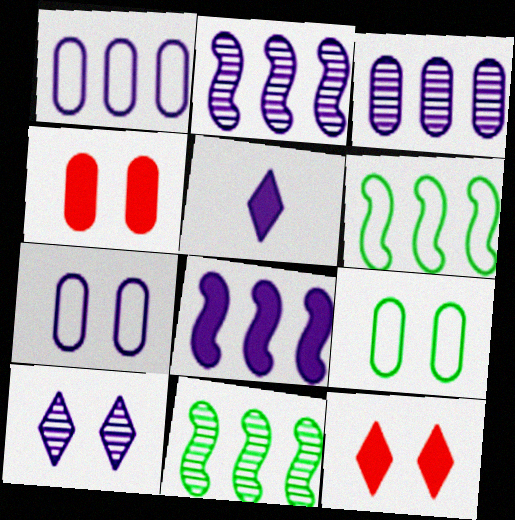[[2, 5, 7]]